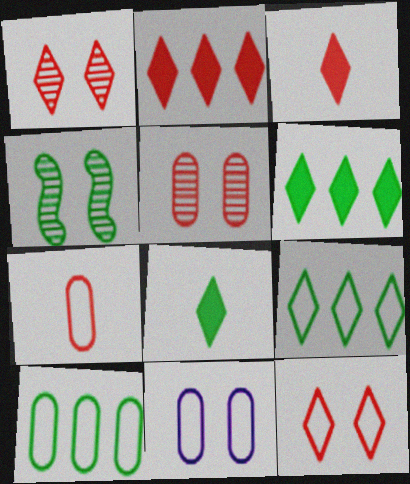[[4, 8, 10], 
[7, 10, 11]]